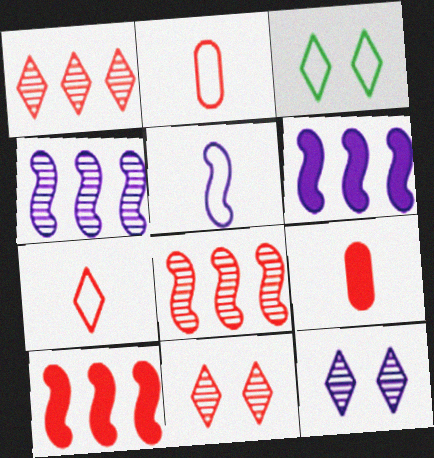[[2, 10, 11], 
[3, 4, 9]]